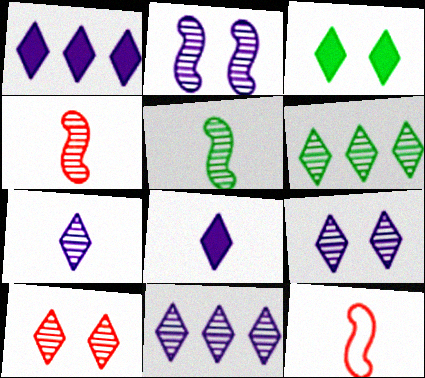[[6, 7, 10], 
[7, 9, 11]]